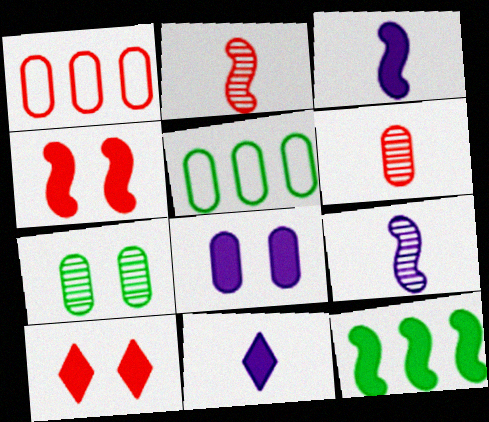[[1, 2, 10], 
[3, 4, 12], 
[5, 6, 8], 
[5, 9, 10]]